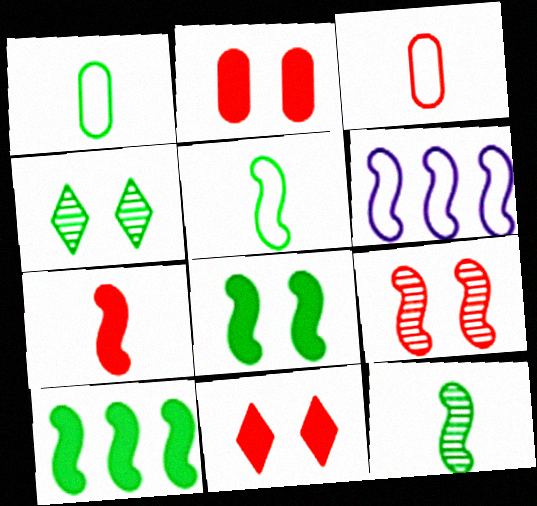[[1, 4, 10]]